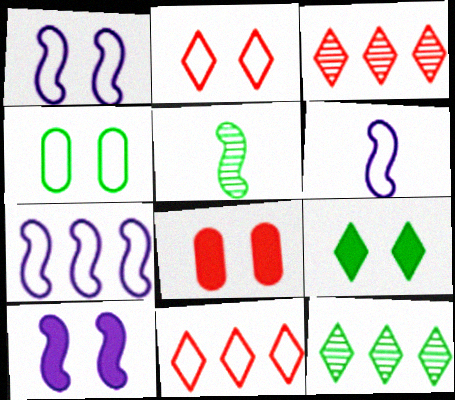[[1, 2, 4], 
[1, 6, 7], 
[4, 6, 11], 
[6, 8, 12], 
[8, 9, 10]]